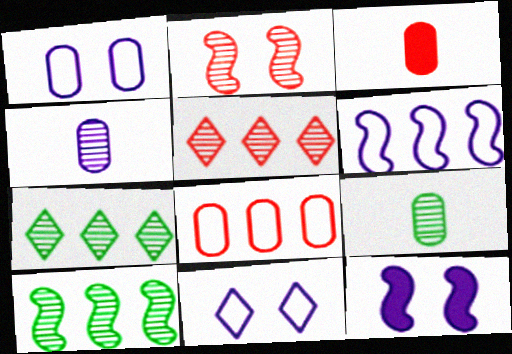[[2, 4, 7], 
[3, 10, 11]]